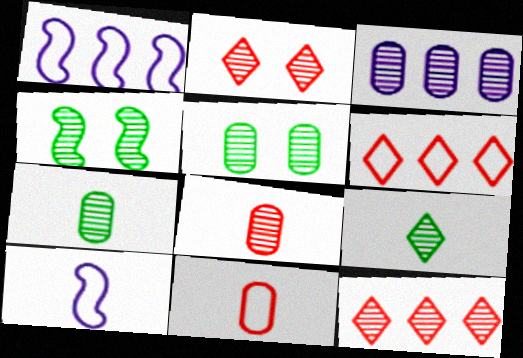[[3, 5, 8]]